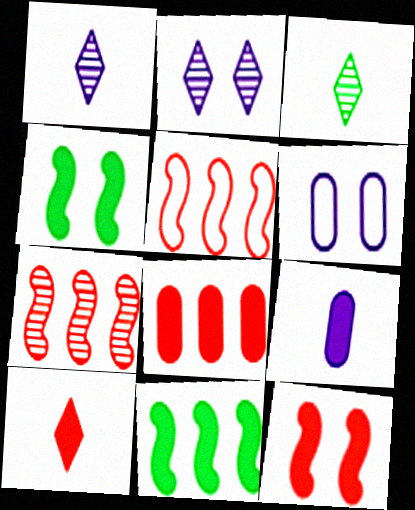[[8, 10, 12]]